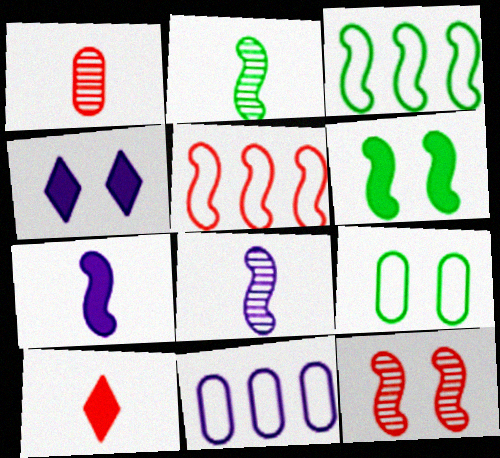[[1, 3, 4], 
[2, 3, 6], 
[3, 7, 12], 
[4, 8, 11], 
[4, 9, 12], 
[5, 6, 8]]